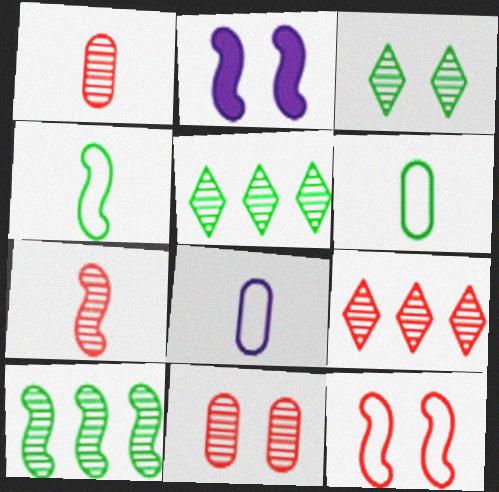[[2, 6, 9], 
[7, 9, 11]]